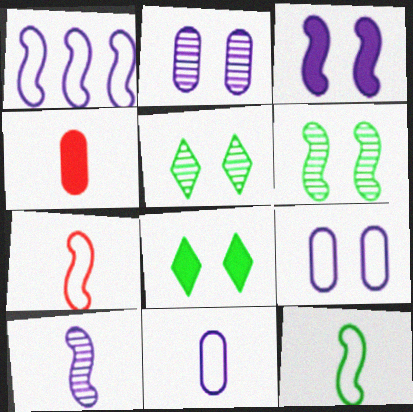[[1, 3, 10], 
[1, 4, 5]]